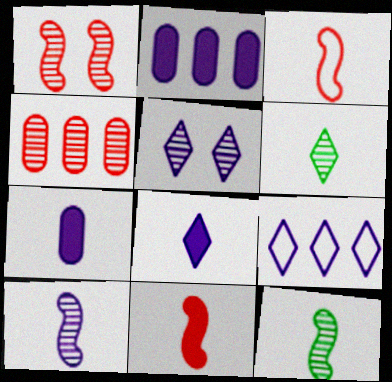[[3, 6, 7], 
[4, 5, 12], 
[5, 8, 9]]